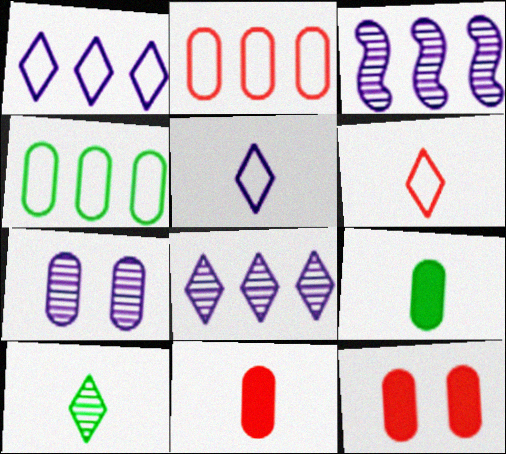[[2, 7, 9], 
[4, 7, 11]]